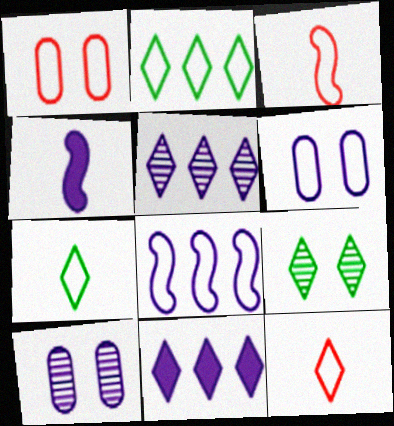[[1, 7, 8], 
[2, 3, 6], 
[4, 5, 6], 
[9, 11, 12]]